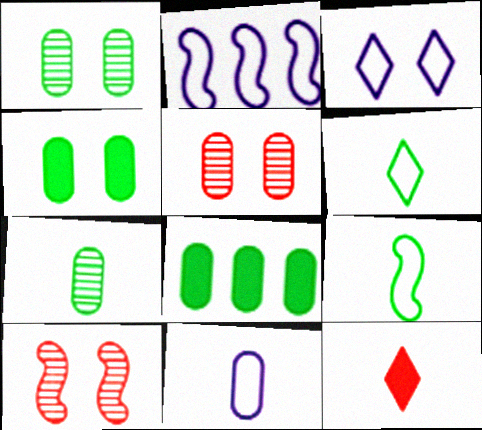[[1, 2, 12], 
[2, 3, 11], 
[3, 4, 10], 
[5, 8, 11]]